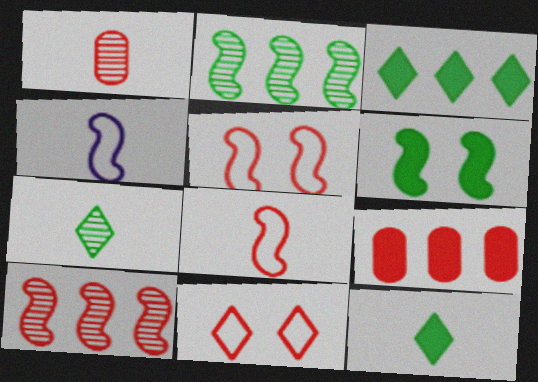[[1, 4, 12], 
[4, 6, 10]]